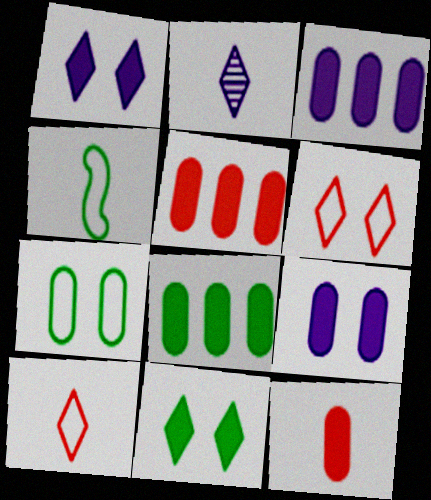[[2, 4, 12], 
[3, 5, 8], 
[8, 9, 12]]